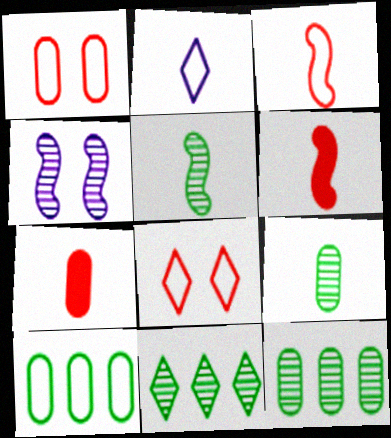[[2, 5, 7], 
[2, 6, 9]]